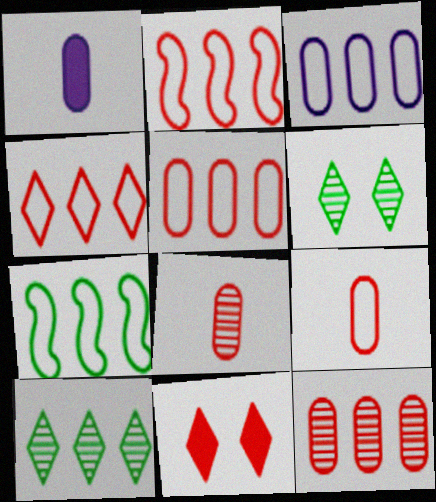[[1, 2, 6], 
[2, 4, 5], 
[2, 8, 11], 
[3, 4, 7]]